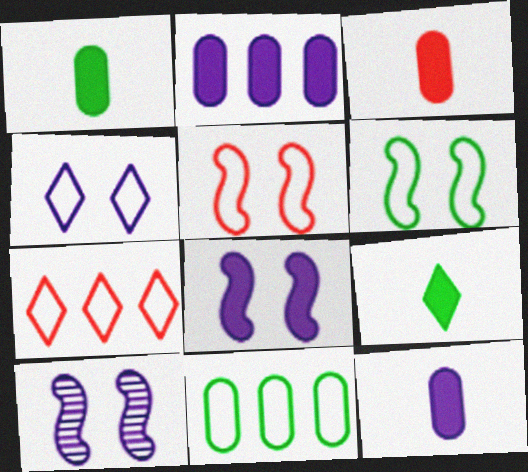[[1, 3, 12], 
[1, 7, 10]]